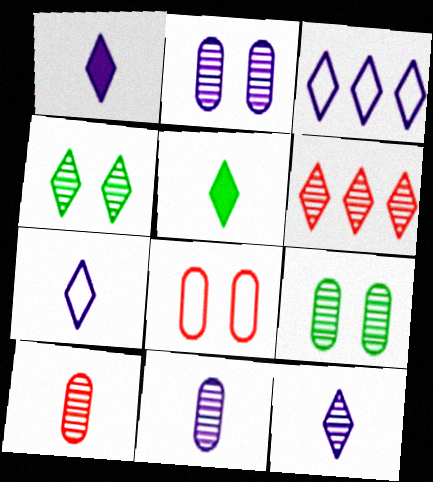[[1, 7, 12], 
[4, 6, 12]]